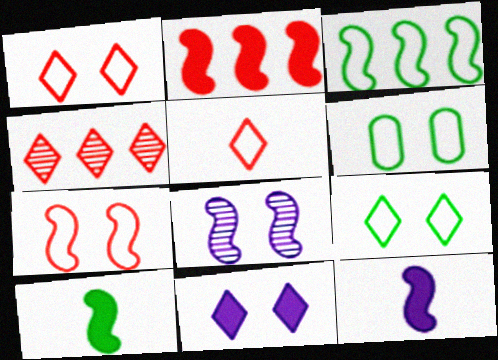[[4, 6, 12]]